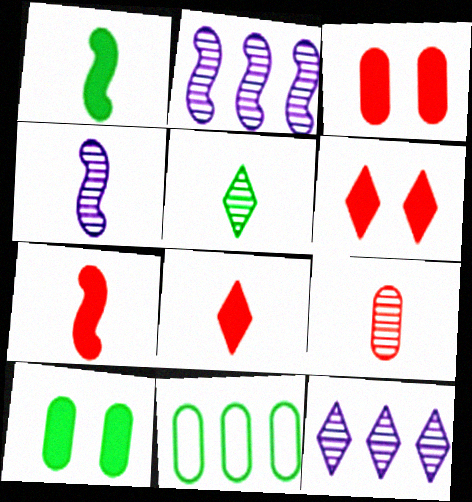[[4, 5, 9], 
[4, 6, 11]]